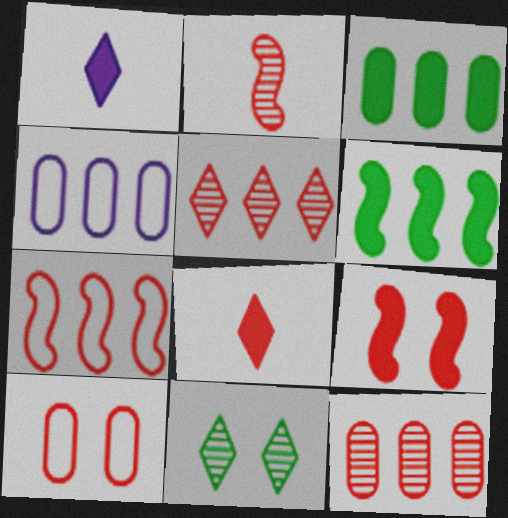[[1, 3, 9], 
[2, 7, 9], 
[3, 4, 12], 
[4, 5, 6]]